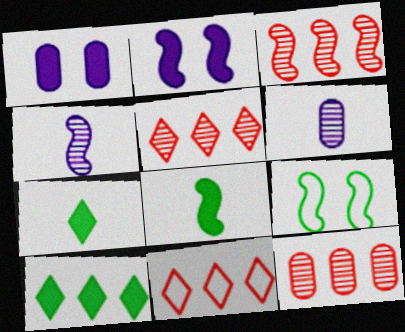[[3, 5, 12]]